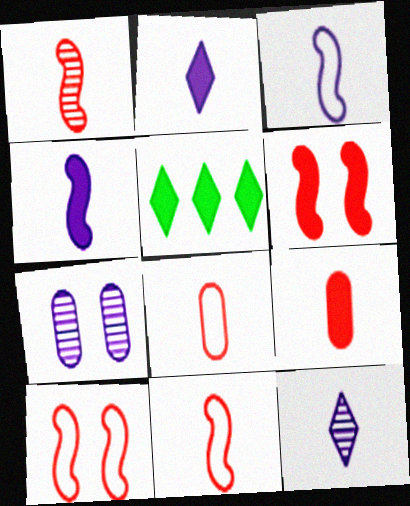[[5, 7, 11]]